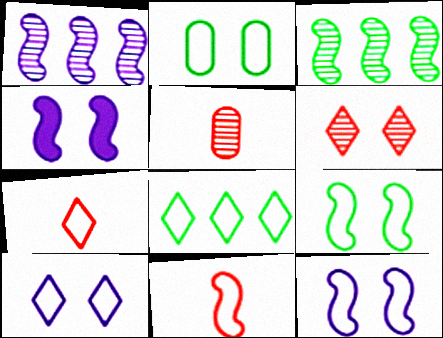[[2, 4, 6], 
[3, 4, 11], 
[4, 5, 8], 
[7, 8, 10]]